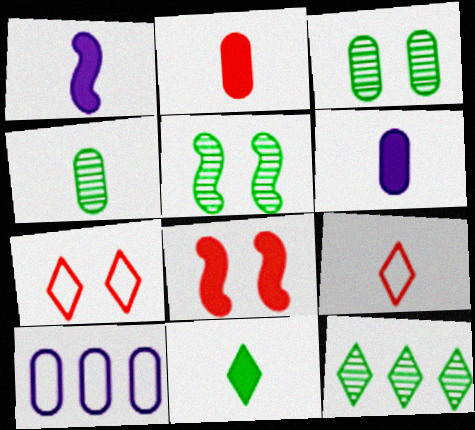[[1, 2, 11], 
[1, 4, 9], 
[2, 3, 10], 
[4, 5, 12]]